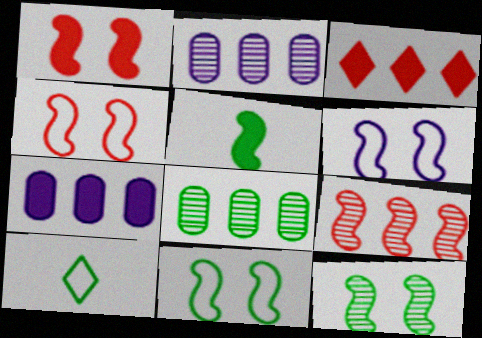[[1, 2, 10], 
[1, 6, 12], 
[4, 6, 11], 
[5, 6, 9]]